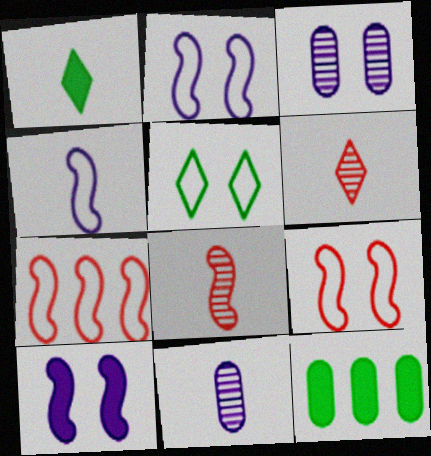[[1, 3, 7], 
[2, 6, 12]]